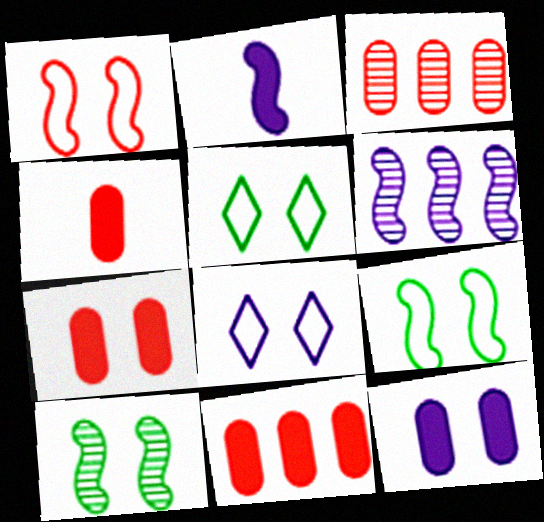[[2, 3, 5], 
[4, 5, 6], 
[4, 7, 11], 
[7, 8, 10]]